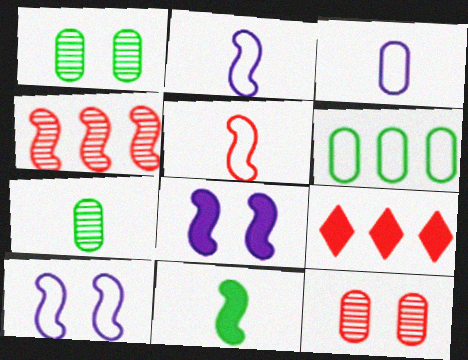[[1, 2, 9], 
[4, 10, 11], 
[5, 9, 12], 
[7, 9, 10]]